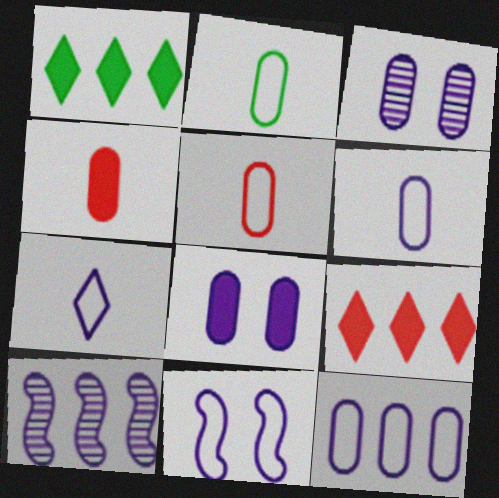[[2, 5, 6], 
[7, 8, 10], 
[7, 11, 12]]